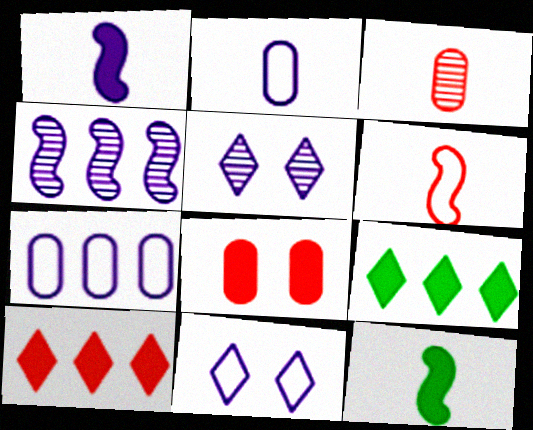[[1, 5, 7], 
[1, 8, 9]]